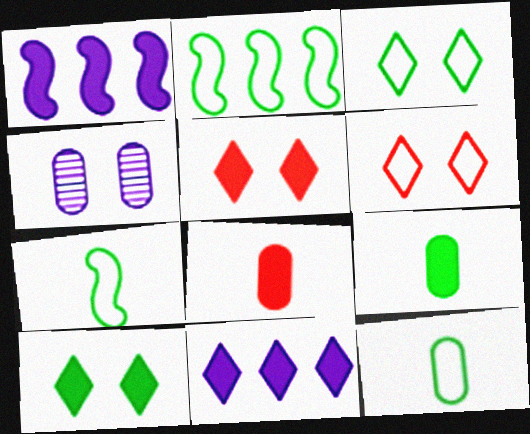[[1, 5, 9], 
[1, 8, 10], 
[2, 3, 12]]